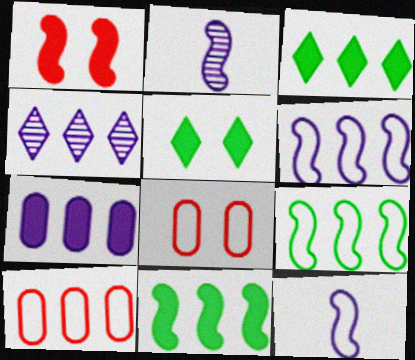[[1, 2, 9], 
[2, 3, 8], 
[2, 5, 10], 
[4, 6, 7], 
[4, 10, 11]]